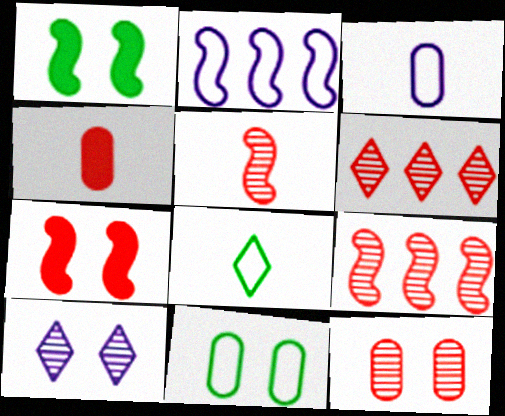[[1, 2, 5], 
[1, 3, 6], 
[5, 6, 12], 
[7, 10, 11]]